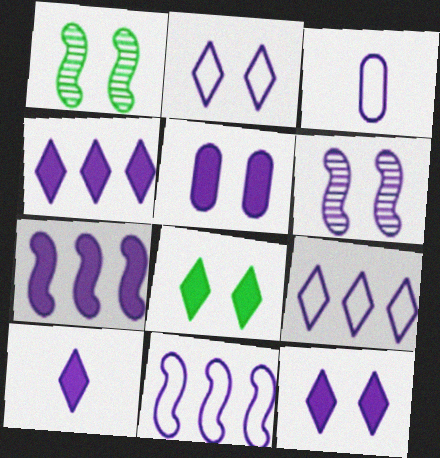[[2, 3, 11], 
[2, 5, 6], 
[3, 4, 6], 
[4, 10, 12], 
[5, 7, 10]]